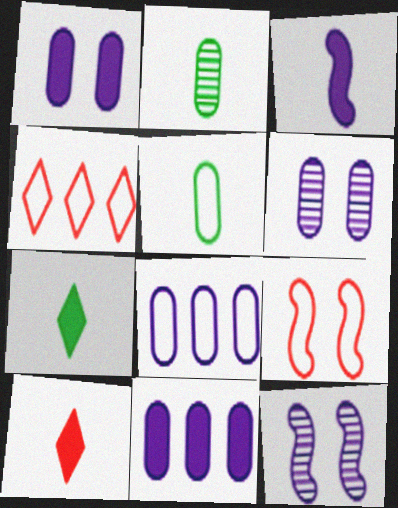[]